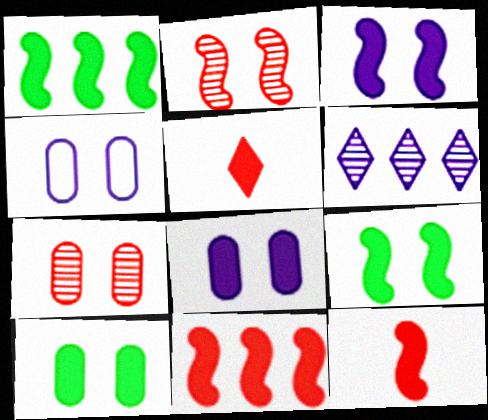[[1, 3, 12], 
[1, 5, 8], 
[4, 7, 10]]